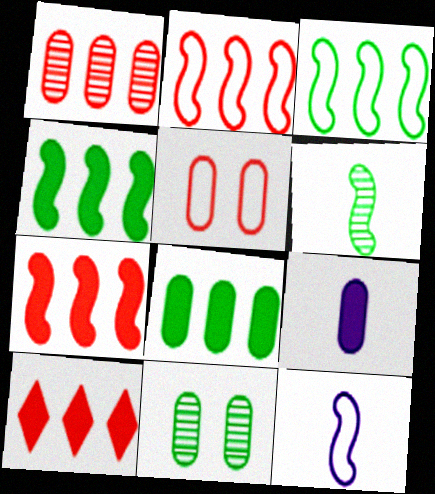[[1, 2, 10], 
[10, 11, 12]]